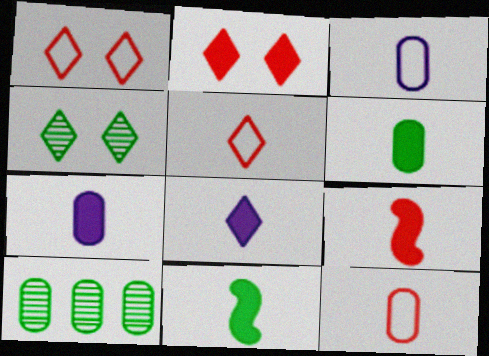[[6, 8, 9]]